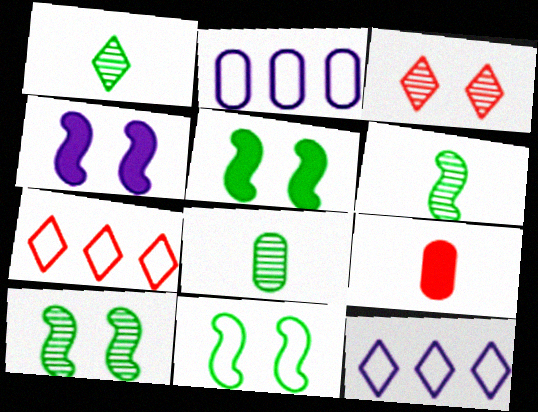[[1, 6, 8], 
[4, 7, 8], 
[5, 10, 11], 
[9, 10, 12]]